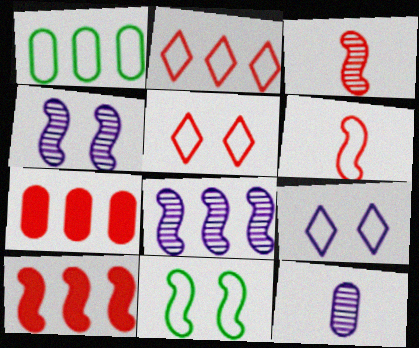[[1, 6, 9], 
[3, 5, 7]]